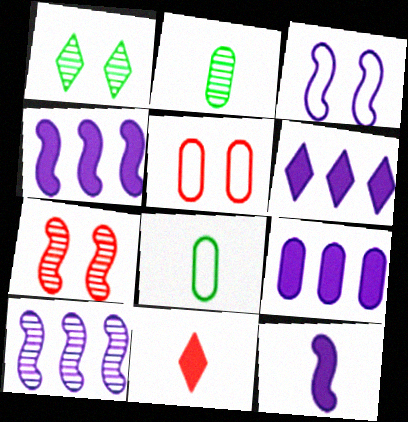[[2, 5, 9], 
[3, 10, 12], 
[4, 6, 9], 
[6, 7, 8]]